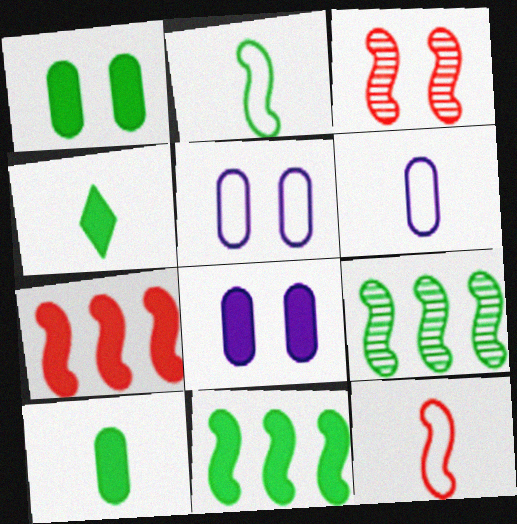[[1, 4, 11], 
[3, 7, 12], 
[4, 7, 8]]